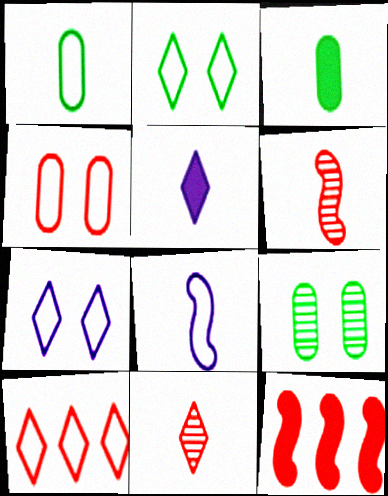[[1, 5, 6], 
[3, 8, 11], 
[4, 11, 12]]